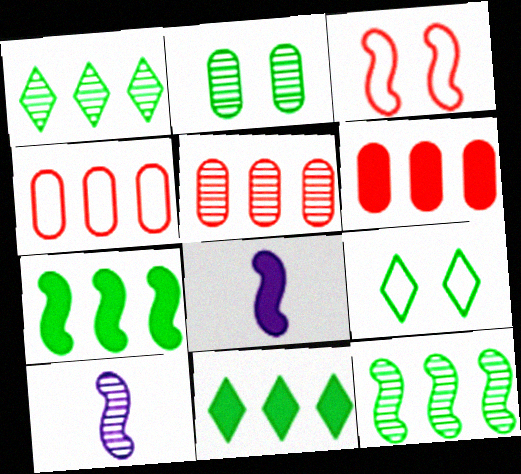[[3, 7, 10], 
[3, 8, 12], 
[4, 5, 6], 
[5, 8, 9], 
[6, 9, 10]]